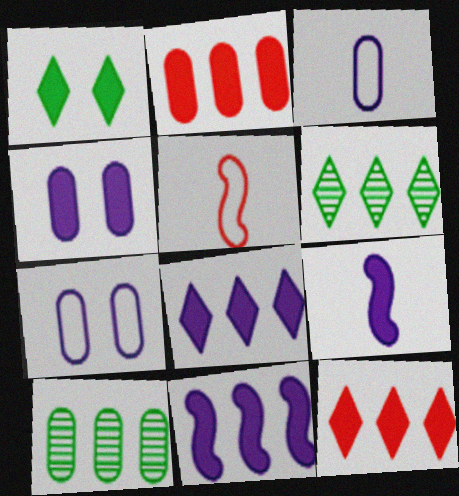[[1, 2, 9], 
[4, 5, 6], 
[4, 8, 9]]